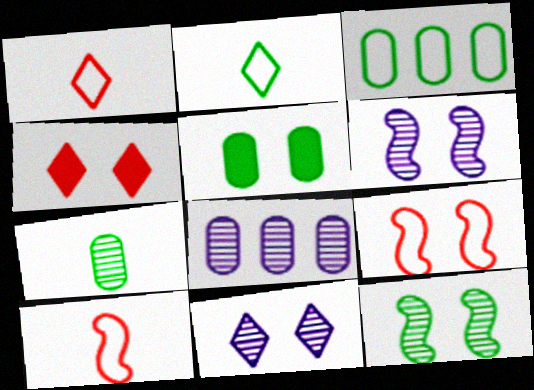[[3, 5, 7], 
[5, 9, 11]]